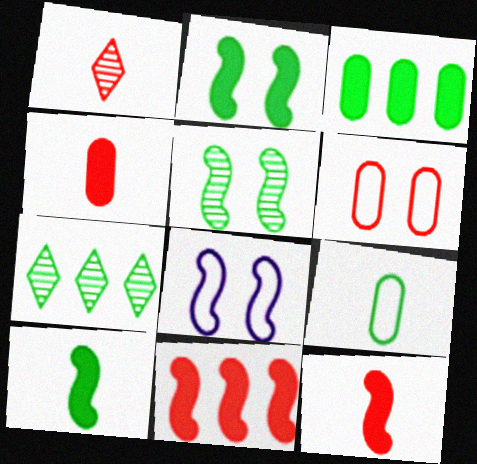[[1, 3, 8], 
[1, 6, 11], 
[2, 7, 9], 
[4, 7, 8]]